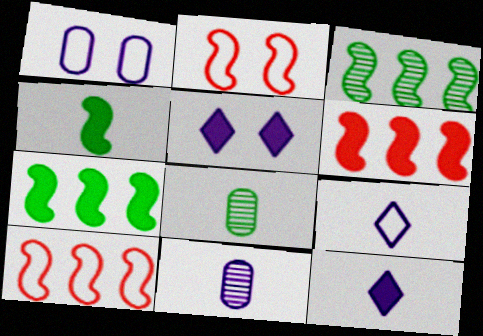[[5, 8, 10]]